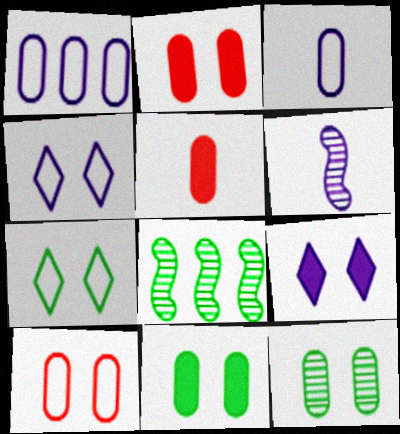[[1, 5, 12], 
[1, 6, 9], 
[4, 5, 8]]